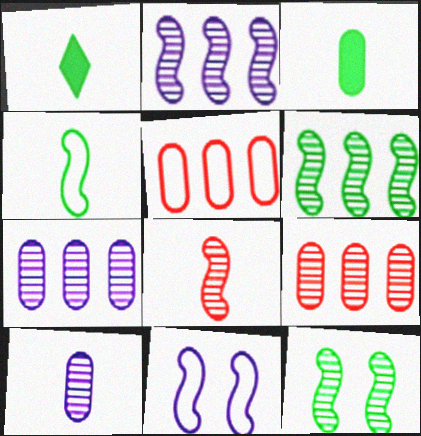[[1, 9, 11], 
[2, 8, 12]]